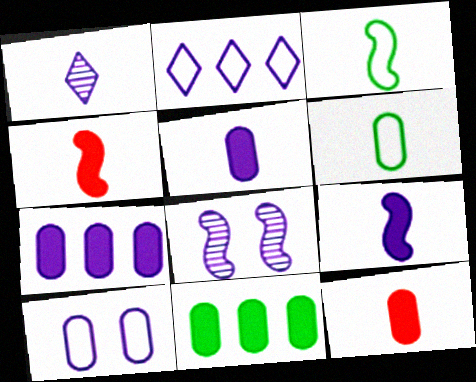[[1, 3, 12], 
[1, 4, 6], 
[2, 5, 8]]